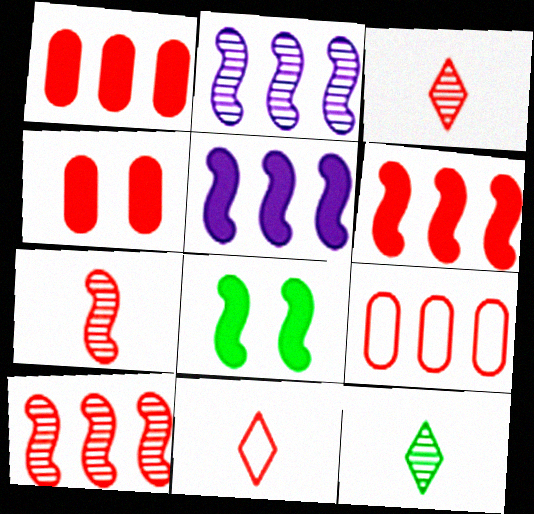[[4, 10, 11]]